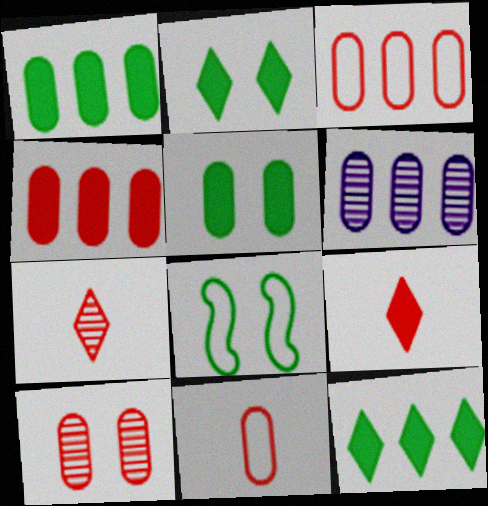[[1, 3, 6], 
[4, 10, 11], 
[5, 6, 11], 
[6, 8, 9]]